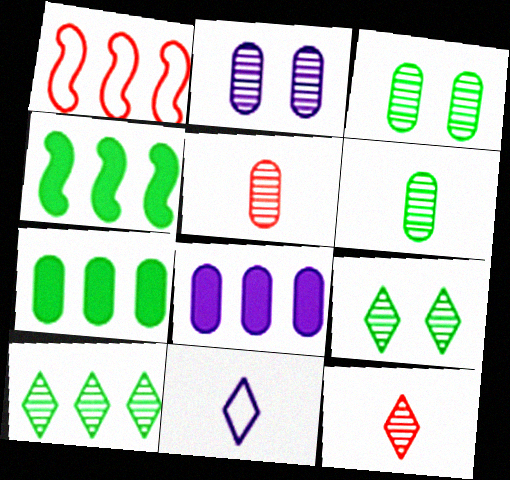[[1, 8, 10]]